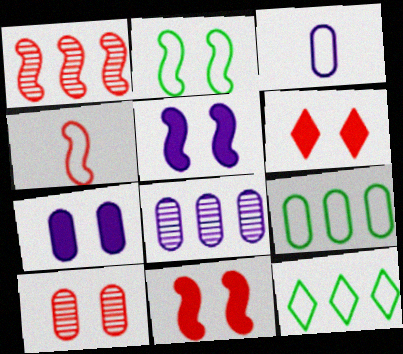[[1, 4, 11], 
[3, 7, 8]]